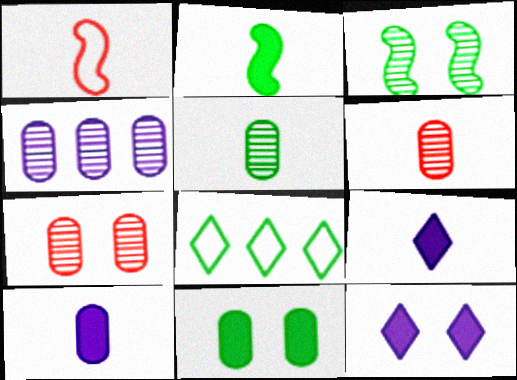[[1, 5, 9], 
[4, 5, 7]]